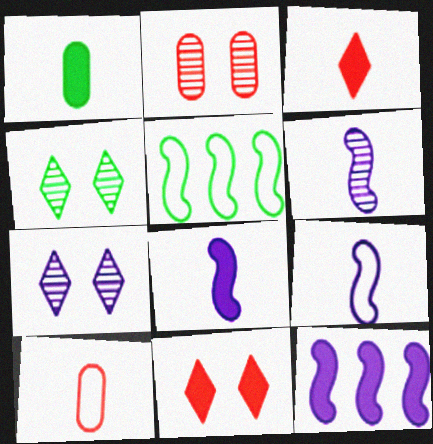[[1, 3, 8], 
[1, 4, 5], 
[1, 11, 12], 
[4, 10, 12], 
[6, 8, 9]]